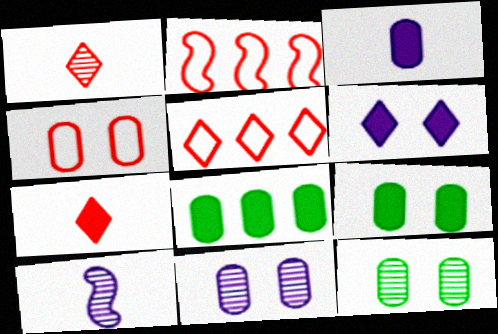[[4, 9, 11], 
[5, 9, 10]]